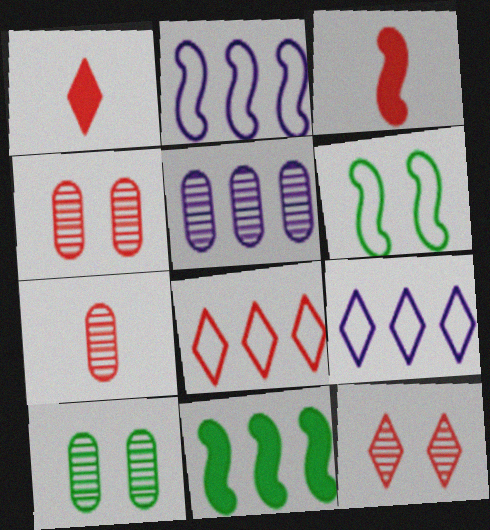[[1, 2, 10], 
[1, 5, 6], 
[1, 8, 12], 
[3, 4, 8], 
[3, 9, 10], 
[5, 7, 10], 
[5, 8, 11]]